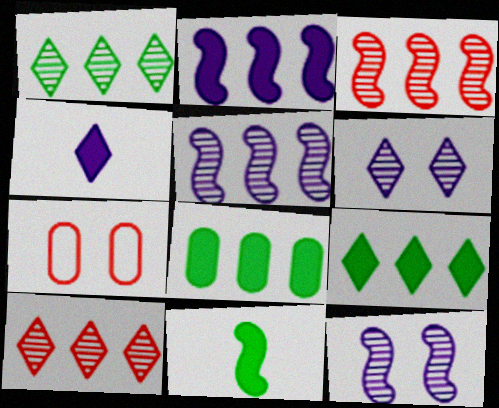[]